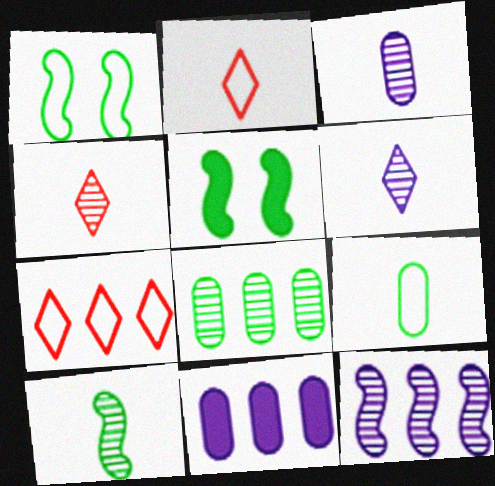[[1, 4, 11], 
[3, 4, 10], 
[3, 5, 7]]